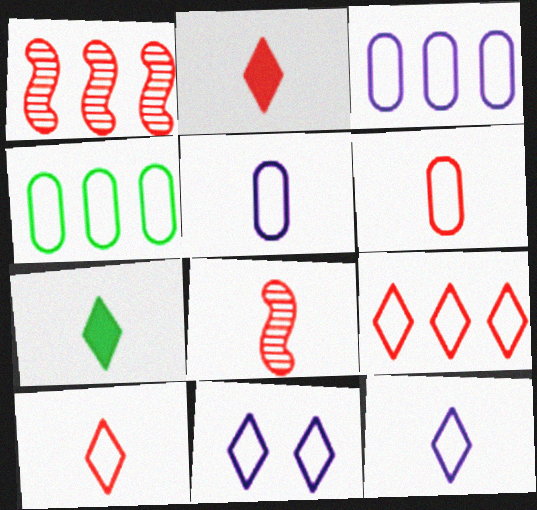[[2, 6, 8], 
[5, 7, 8]]